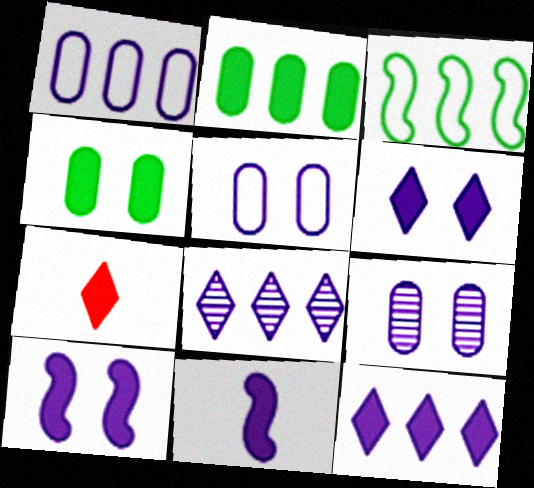[[2, 7, 10], 
[3, 7, 9], 
[5, 8, 11]]